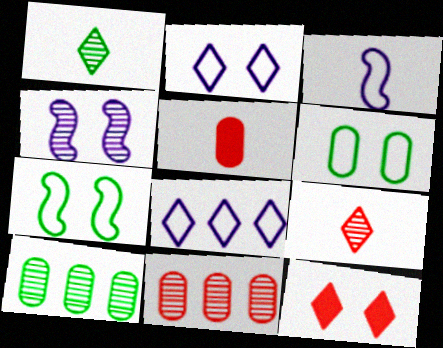[[1, 3, 5], 
[1, 4, 11], 
[1, 8, 12], 
[3, 10, 12], 
[4, 6, 12], 
[4, 9, 10]]